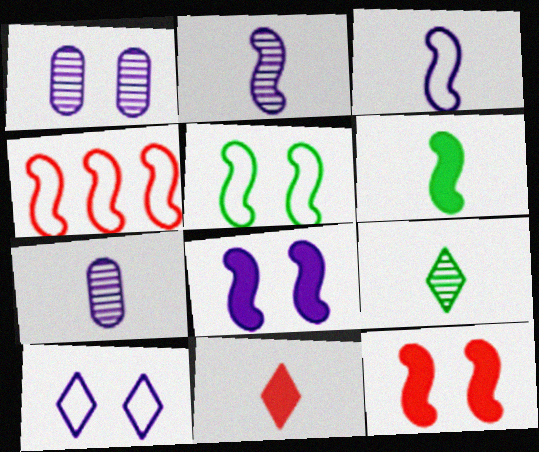[[1, 8, 10], 
[3, 4, 5]]